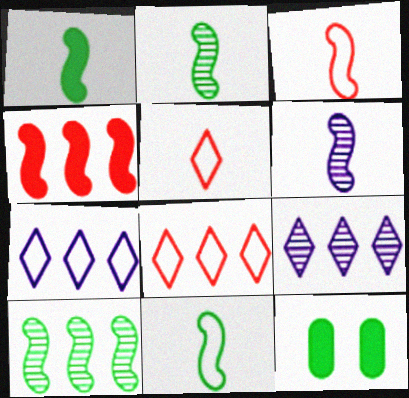[[1, 2, 11], 
[1, 3, 6], 
[3, 9, 12], 
[6, 8, 12]]